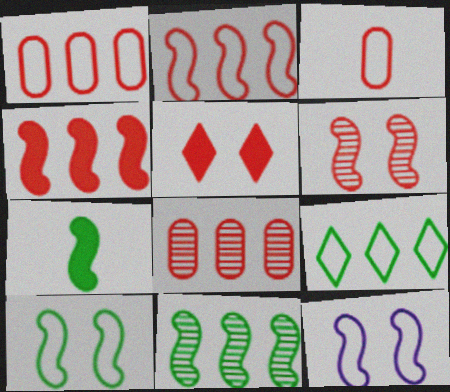[[3, 9, 12], 
[7, 10, 11]]